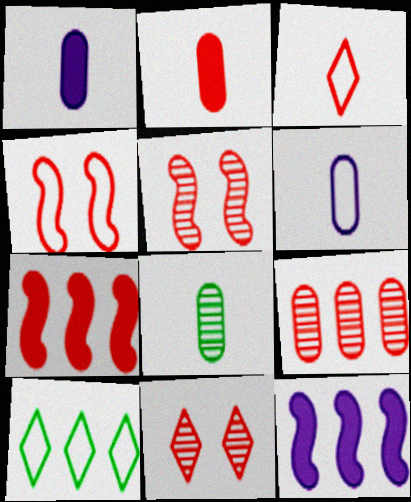[[1, 5, 10], 
[2, 6, 8], 
[4, 6, 10], 
[9, 10, 12]]